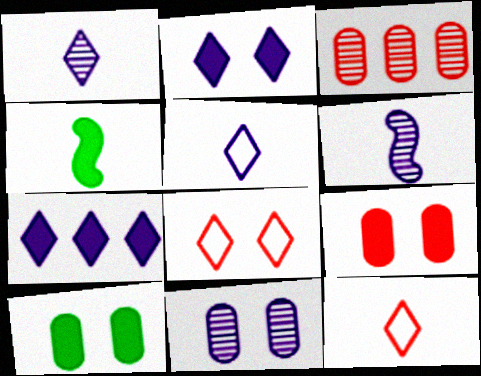[[4, 7, 9]]